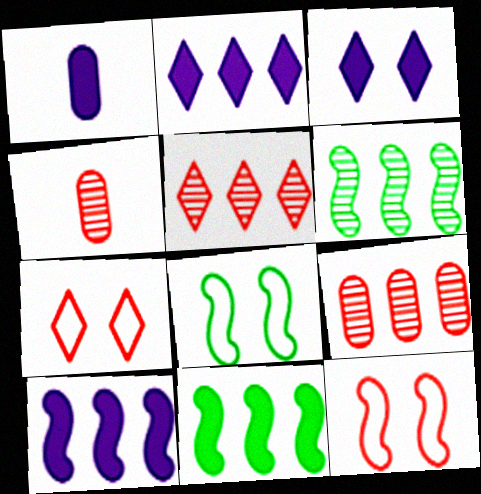[[1, 3, 10], 
[1, 5, 8], 
[1, 6, 7], 
[2, 4, 8]]